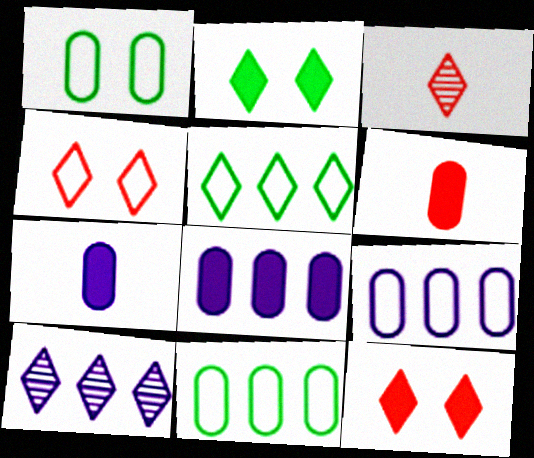[]